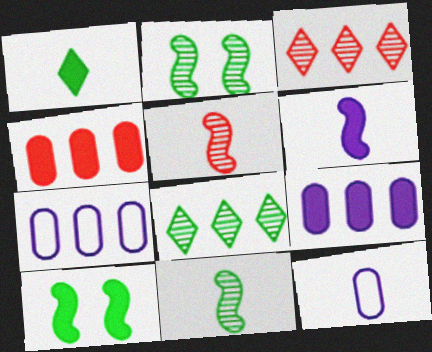[[1, 5, 12], 
[3, 10, 12]]